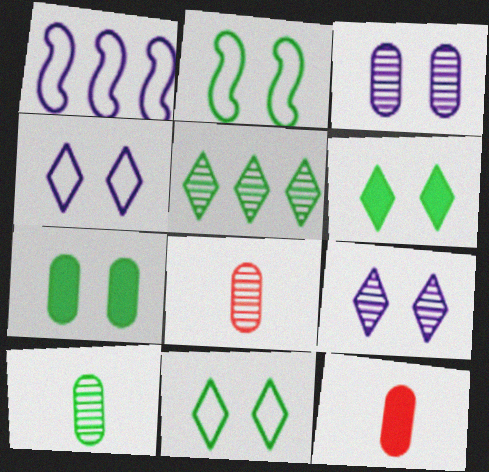[[1, 6, 8]]